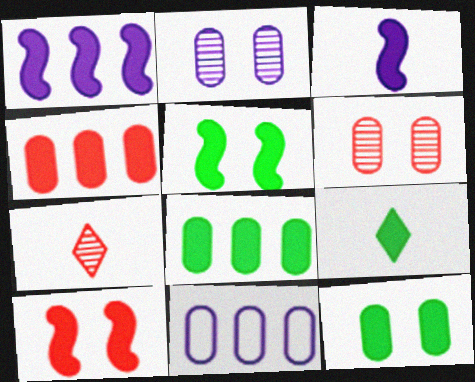[[5, 7, 11], 
[5, 8, 9]]